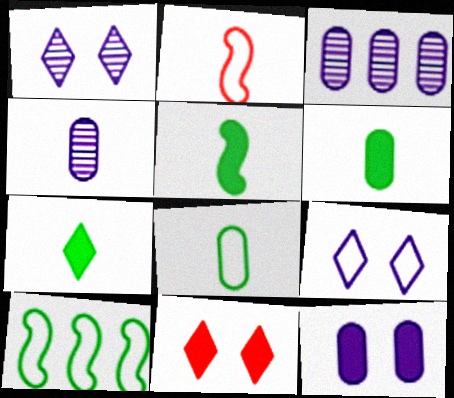[[2, 4, 7], 
[4, 10, 11], 
[5, 6, 7]]